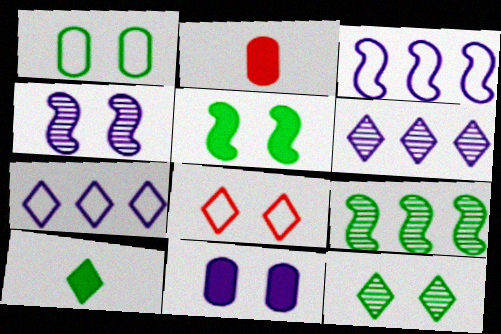[[1, 5, 12], 
[1, 9, 10], 
[2, 3, 12], 
[6, 8, 10]]